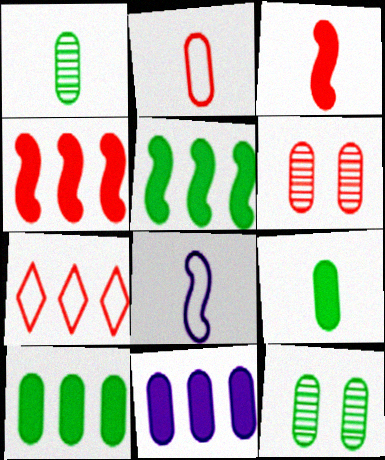[[2, 11, 12], 
[3, 6, 7]]